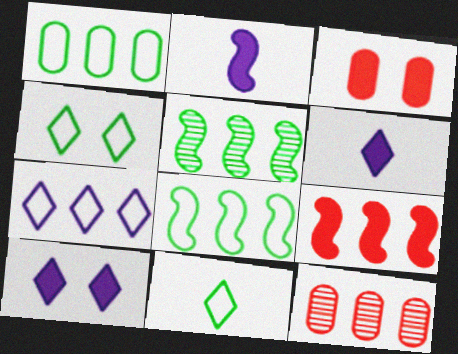[[2, 4, 12]]